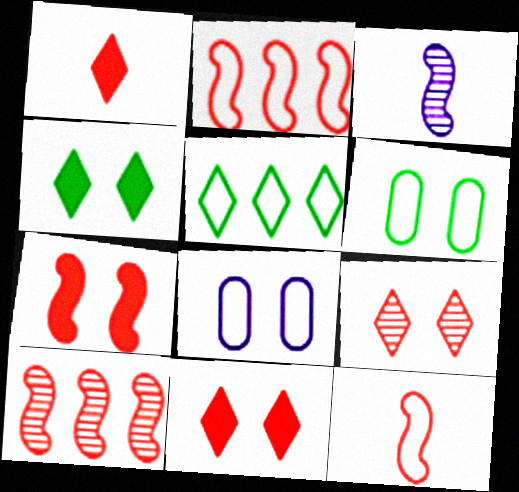[[5, 8, 12], 
[7, 10, 12]]